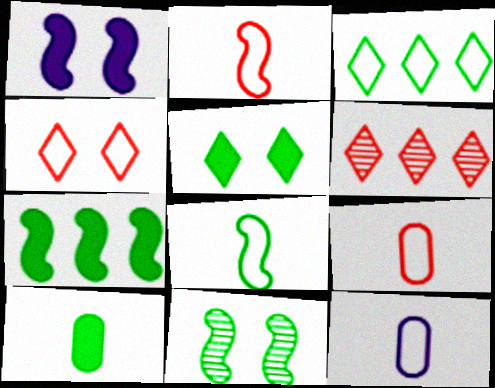[[3, 10, 11], 
[5, 7, 10], 
[7, 8, 11]]